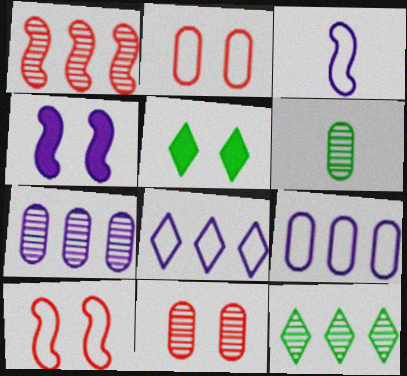[[1, 7, 12], 
[6, 7, 11]]